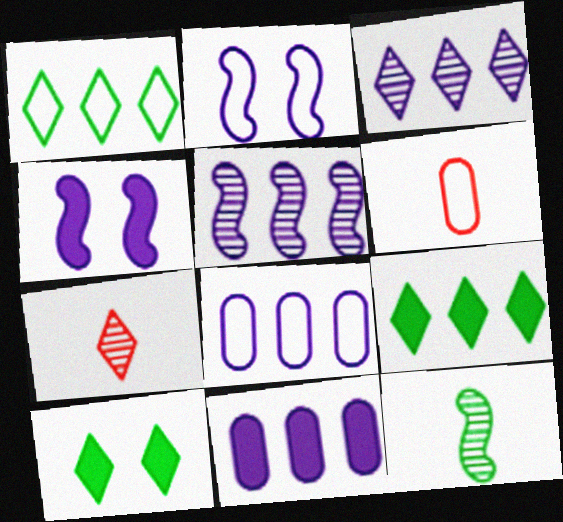[[1, 2, 6], 
[5, 6, 10]]